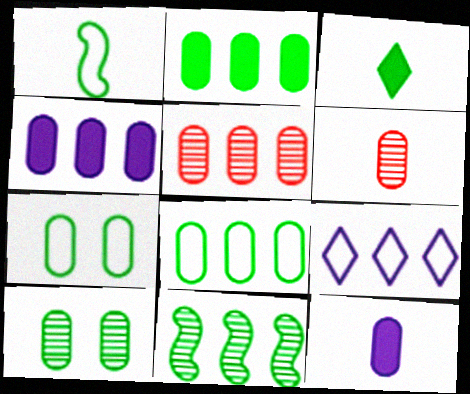[[3, 7, 11], 
[4, 5, 8], 
[4, 6, 7], 
[5, 7, 12]]